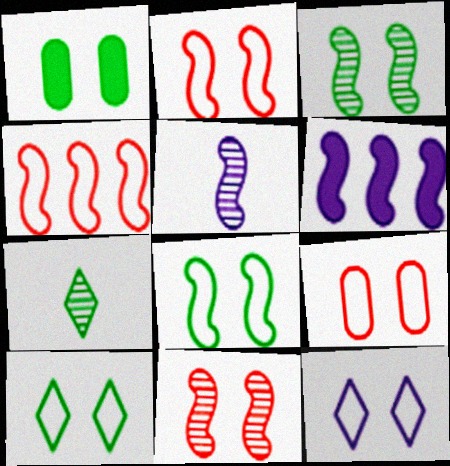[[1, 3, 10], 
[1, 11, 12], 
[6, 7, 9], 
[8, 9, 12]]